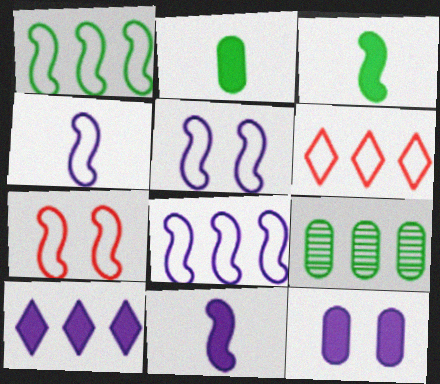[[1, 4, 7], 
[4, 5, 8], 
[10, 11, 12]]